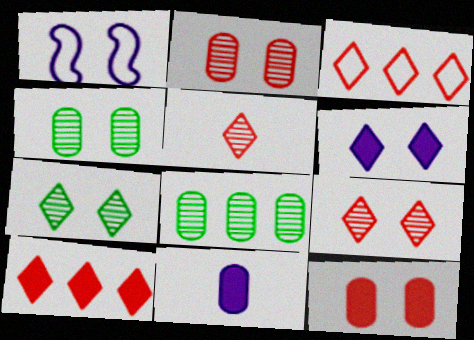[[1, 7, 12]]